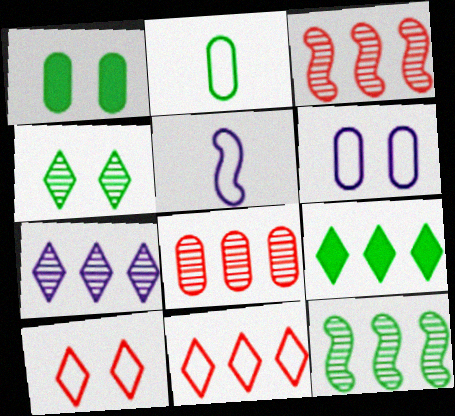[[7, 8, 12], 
[7, 9, 11]]